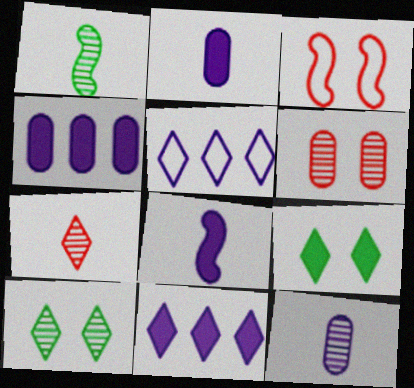[[1, 7, 12], 
[5, 7, 9]]